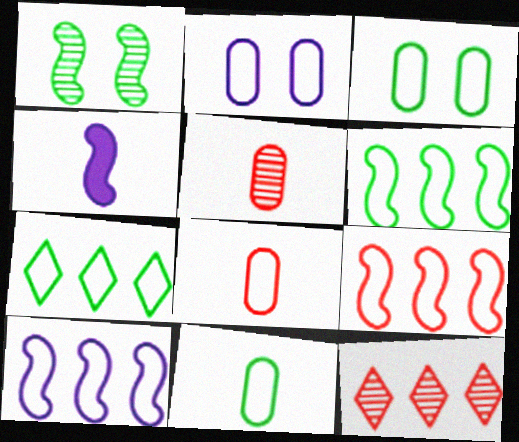[[1, 4, 9], 
[3, 4, 12], 
[6, 9, 10]]